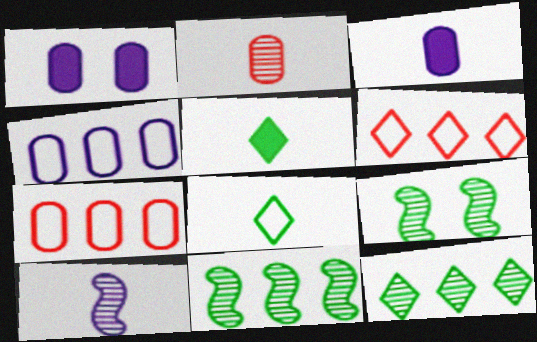[[3, 6, 9]]